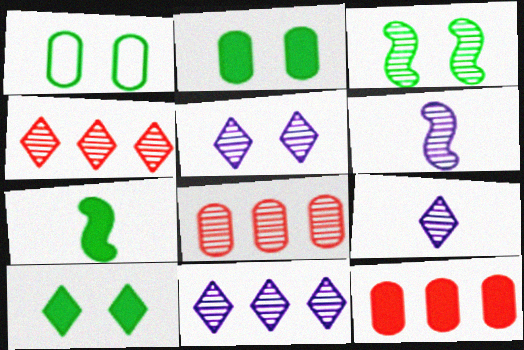[[1, 3, 10], 
[3, 8, 9], 
[5, 9, 11]]